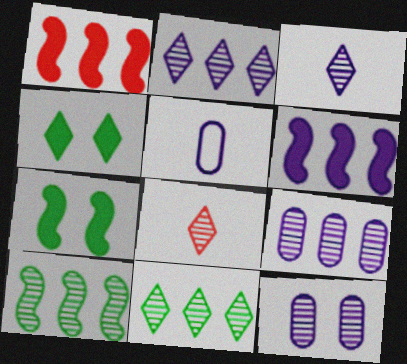[[8, 10, 12]]